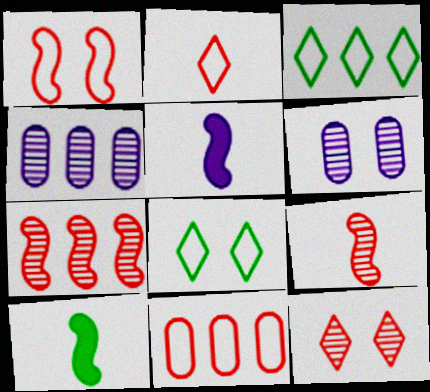[[1, 2, 11]]